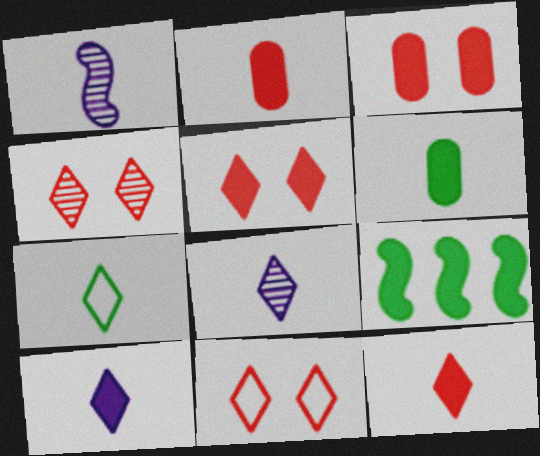[[1, 2, 7], 
[3, 9, 10], 
[4, 5, 11], 
[7, 8, 12]]